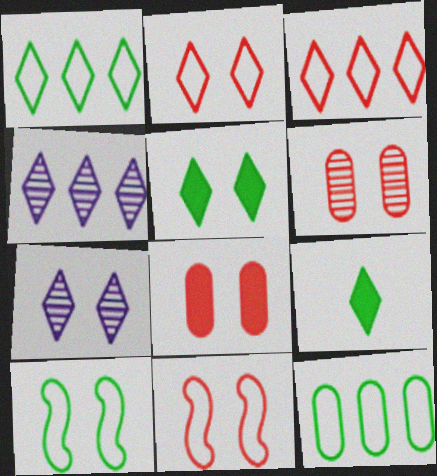[[2, 4, 9], 
[2, 5, 7], 
[3, 7, 9], 
[7, 8, 10]]